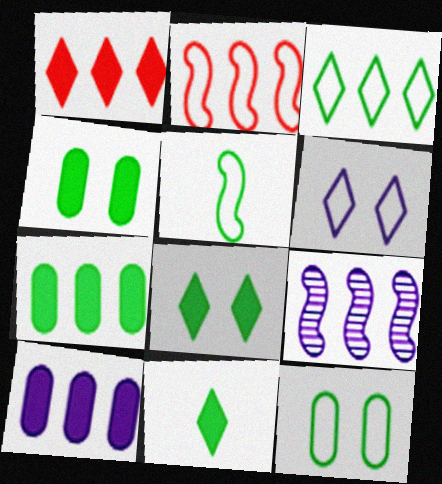[[3, 5, 12]]